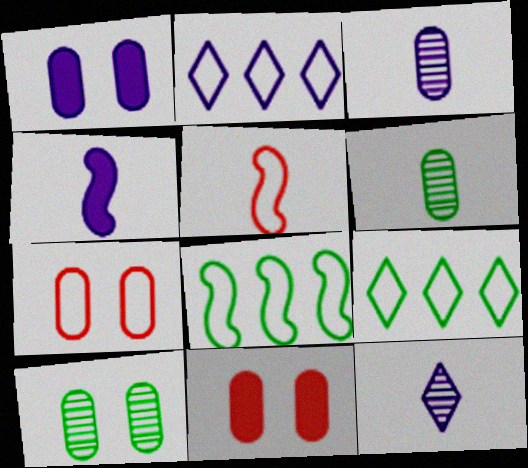[[1, 7, 10], 
[8, 11, 12]]